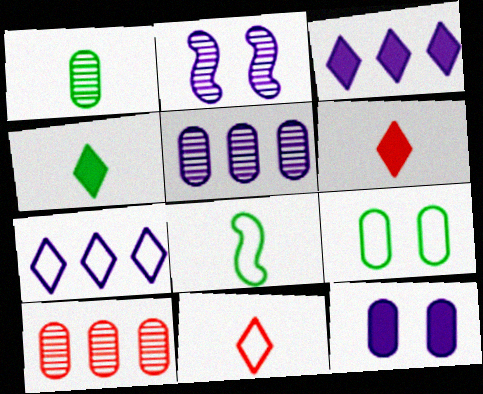[[1, 4, 8]]